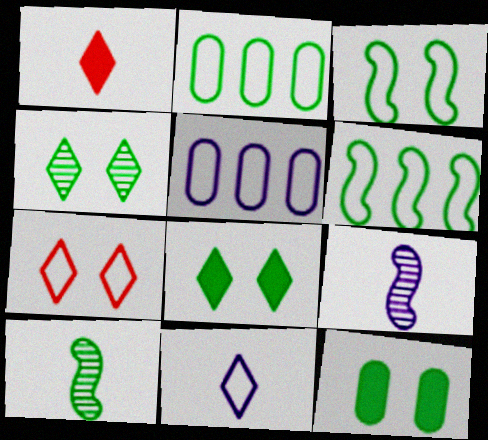[[2, 8, 10], 
[3, 4, 12]]